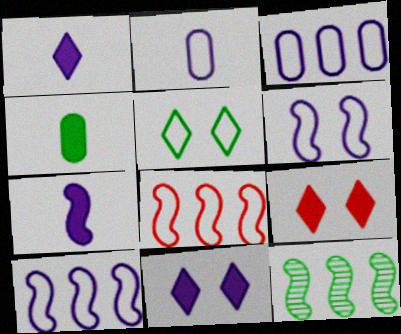[[2, 5, 8], 
[2, 9, 12], 
[4, 5, 12]]